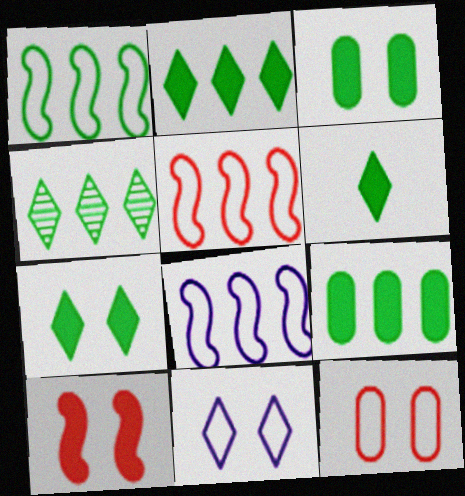[[1, 4, 9], 
[1, 5, 8], 
[2, 6, 7]]